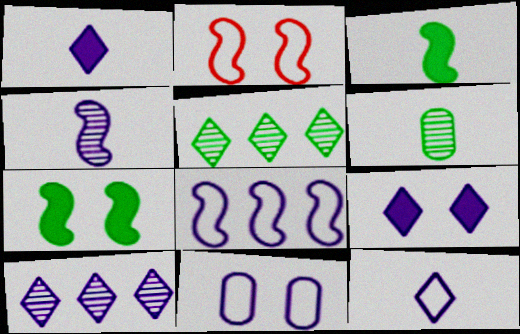[[8, 11, 12], 
[9, 10, 12]]